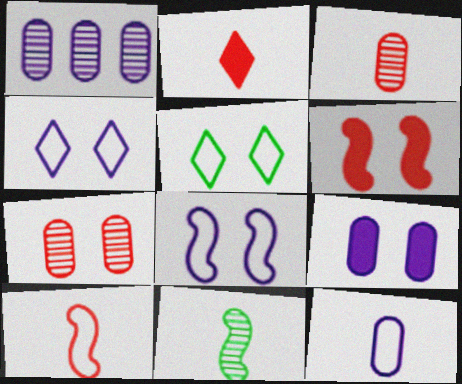[[1, 9, 12], 
[2, 3, 10], 
[2, 11, 12]]